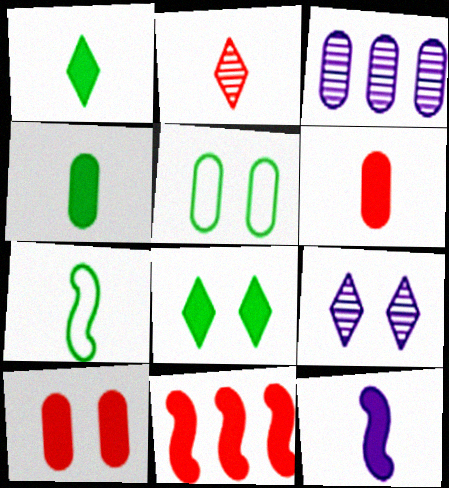[[1, 6, 12], 
[3, 5, 6]]